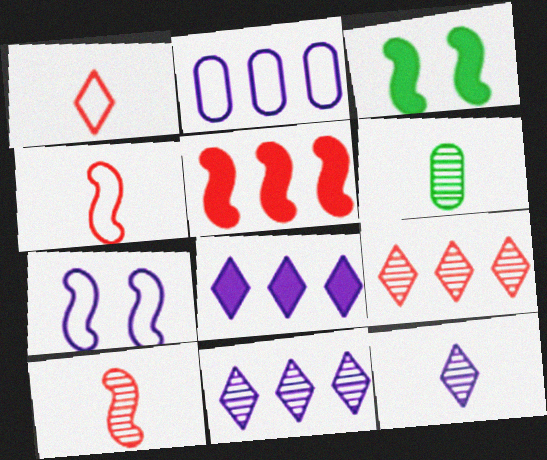[[6, 10, 12]]